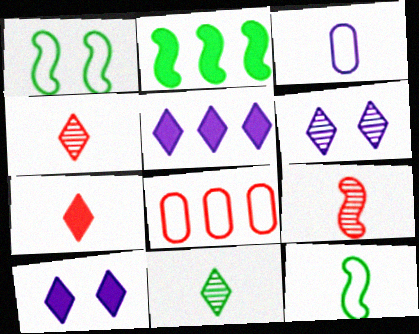[]